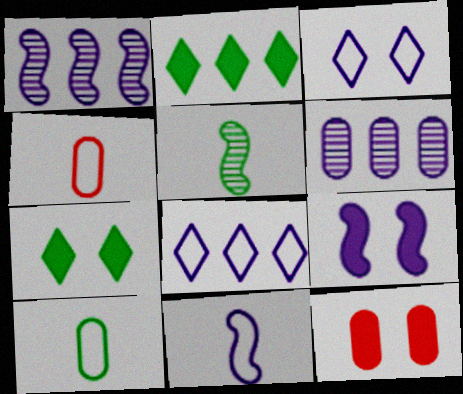[[1, 4, 7], 
[1, 9, 11], 
[5, 8, 12], 
[6, 10, 12], 
[7, 9, 12]]